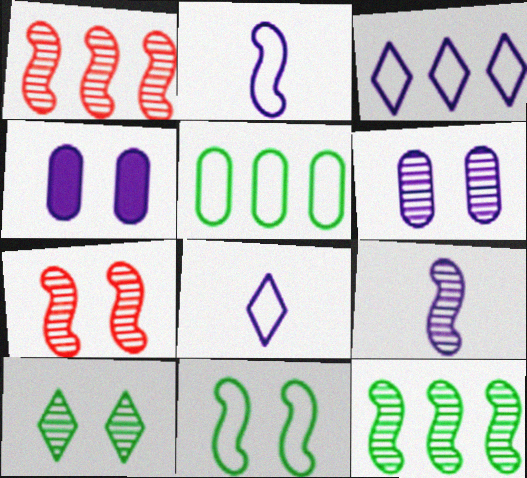[[3, 4, 9], 
[6, 7, 10], 
[7, 9, 12]]